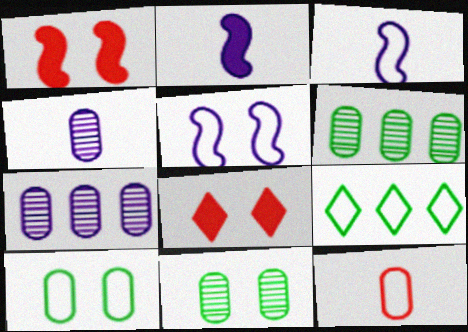[[1, 4, 9], 
[3, 6, 8], 
[5, 8, 11], 
[5, 9, 12]]